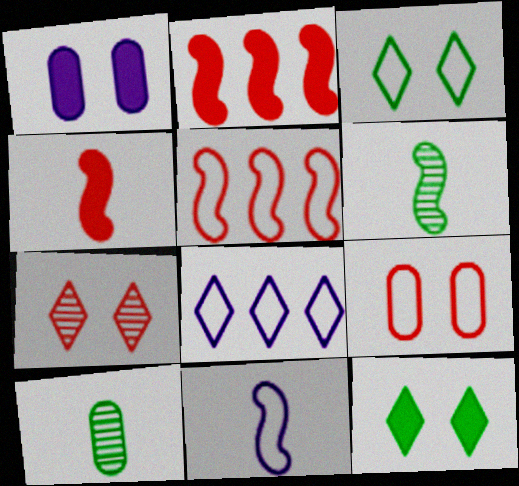[[4, 6, 11]]